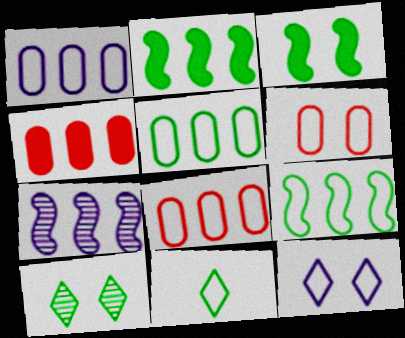[[1, 5, 8]]